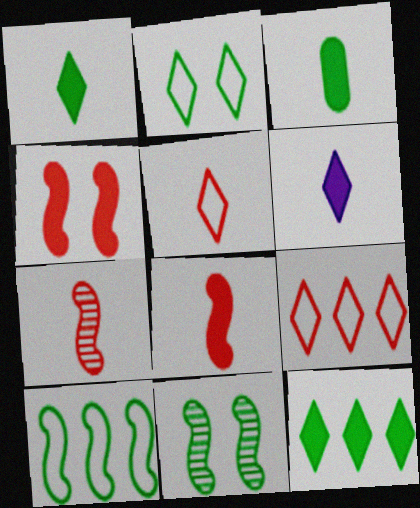[[3, 6, 8]]